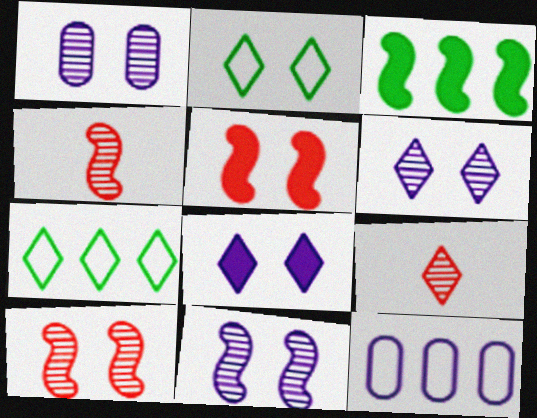[[1, 2, 5], 
[1, 6, 11], 
[7, 8, 9]]